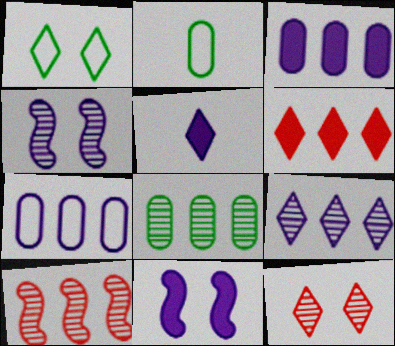[[2, 4, 6], 
[3, 5, 11], 
[4, 5, 7], 
[8, 9, 10]]